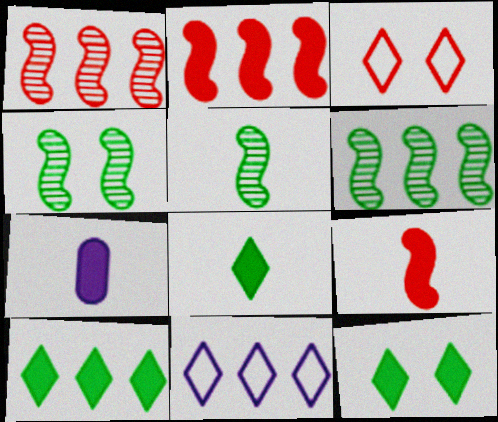[[2, 7, 12], 
[3, 6, 7], 
[4, 5, 6], 
[7, 8, 9], 
[8, 10, 12]]